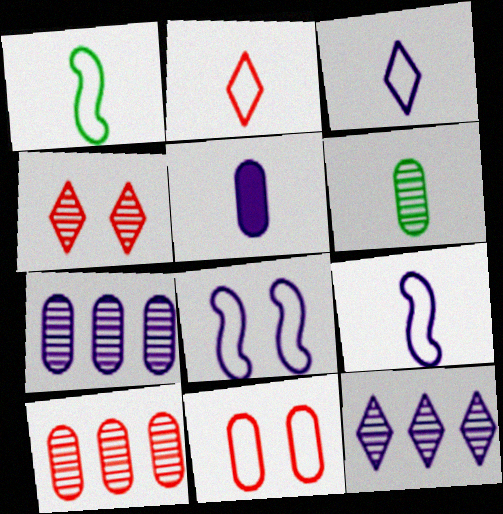[[5, 8, 12]]